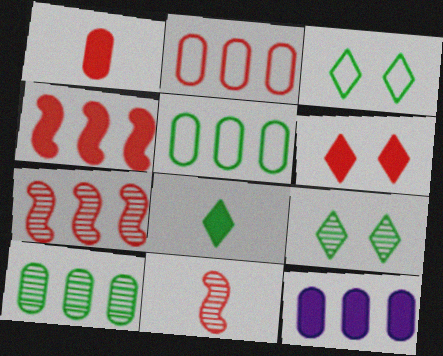[[1, 4, 6], 
[2, 6, 11], 
[2, 10, 12], 
[3, 11, 12]]